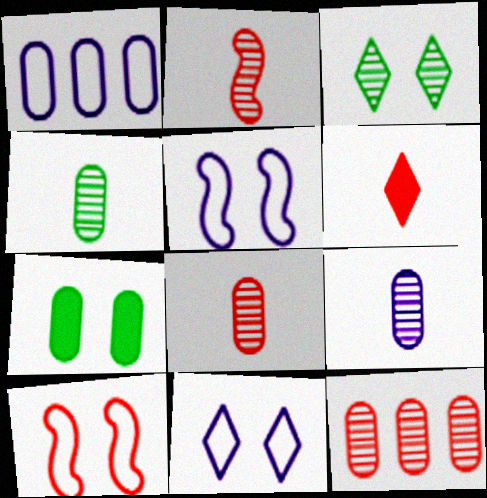[[1, 7, 8], 
[4, 8, 9], 
[6, 10, 12]]